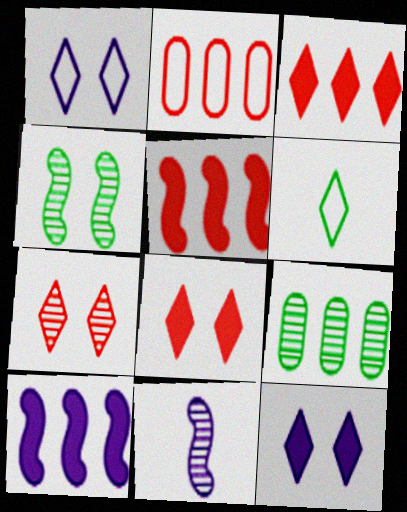[[7, 9, 11]]